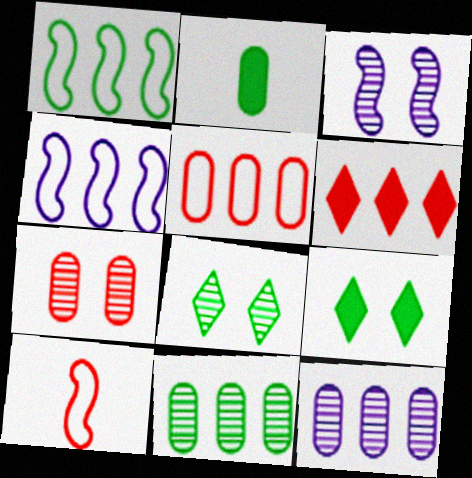[[1, 2, 8], 
[1, 6, 12], 
[3, 7, 8], 
[4, 6, 11], 
[6, 7, 10], 
[9, 10, 12]]